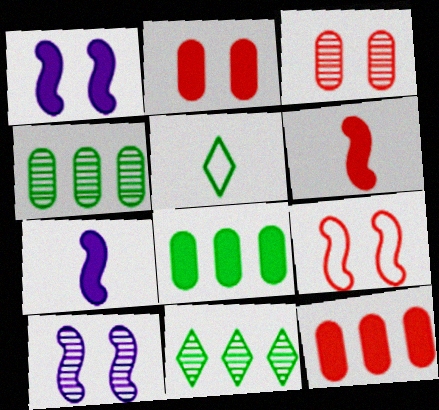[[5, 10, 12]]